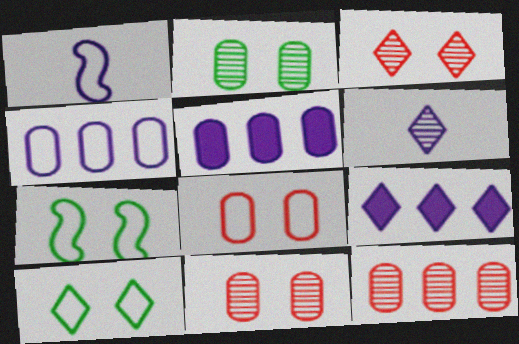[]